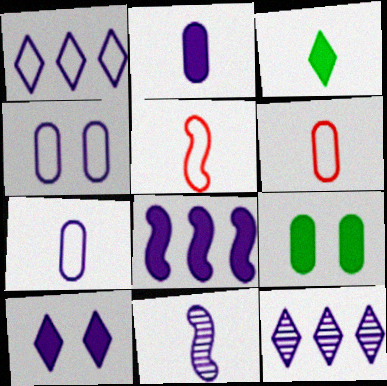[[2, 8, 10], 
[3, 6, 11], 
[5, 9, 12]]